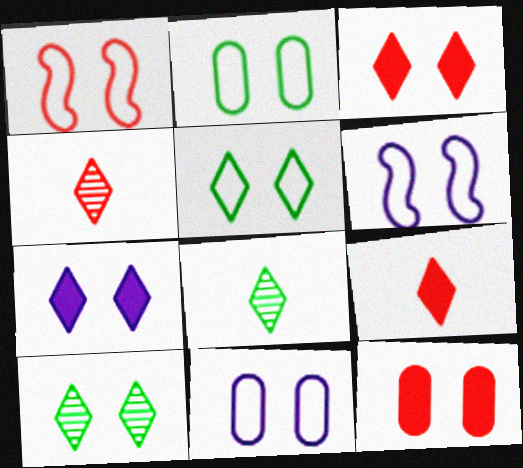[[1, 5, 11], 
[6, 10, 12]]